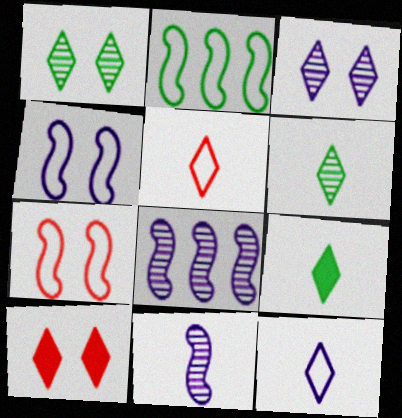[]